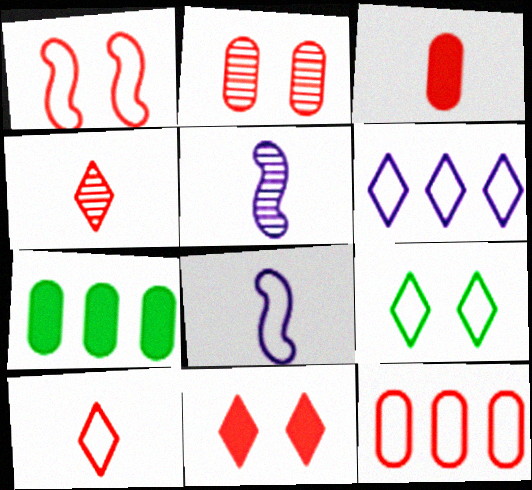[[1, 2, 11], 
[1, 10, 12], 
[2, 3, 12], 
[6, 9, 10], 
[8, 9, 12]]